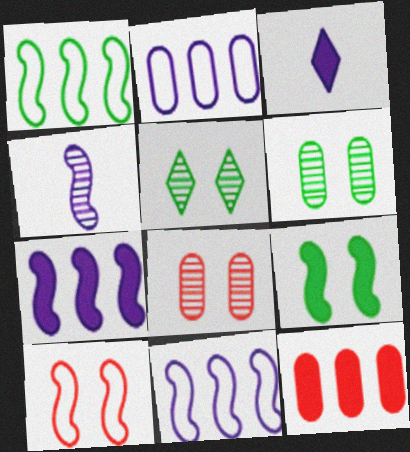[[1, 3, 8], 
[3, 9, 12]]